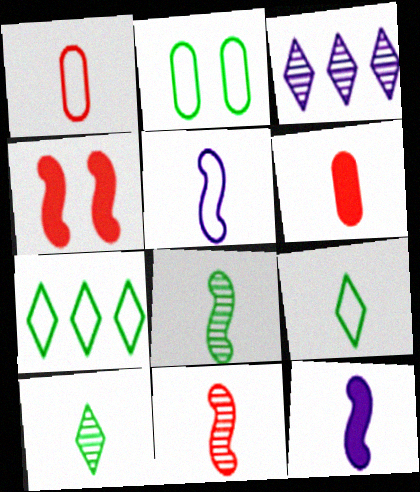[[1, 5, 9], 
[1, 10, 12], 
[5, 6, 10]]